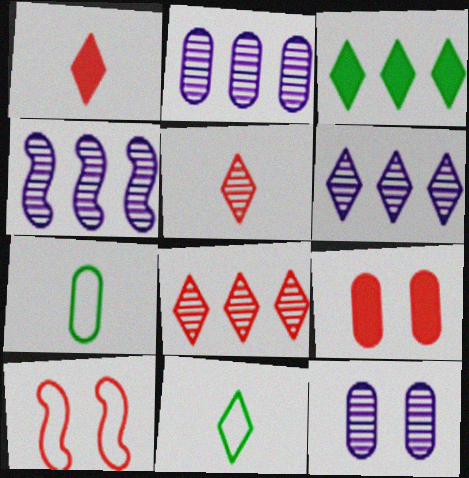[[2, 4, 6], 
[2, 7, 9], 
[4, 9, 11]]